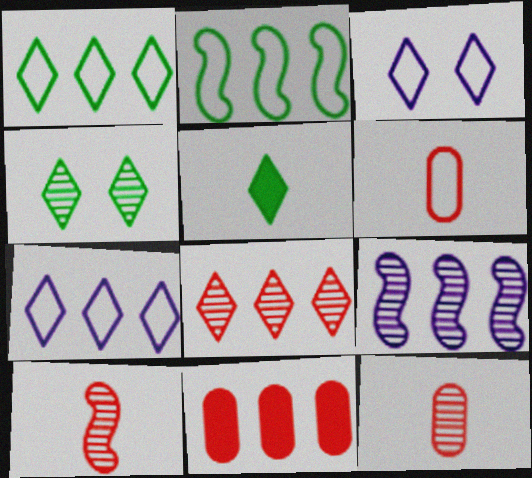[[1, 4, 5], 
[1, 9, 11], 
[2, 3, 6], 
[3, 5, 8], 
[4, 9, 12]]